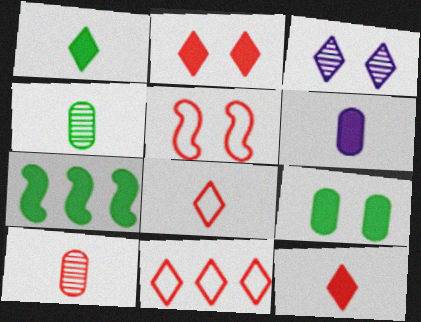[[1, 3, 11], 
[1, 7, 9], 
[2, 6, 7], 
[3, 5, 9]]